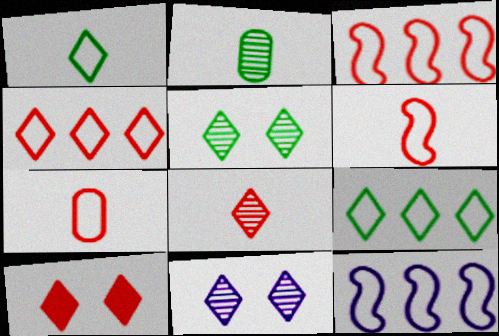[[2, 10, 12], 
[4, 8, 10]]